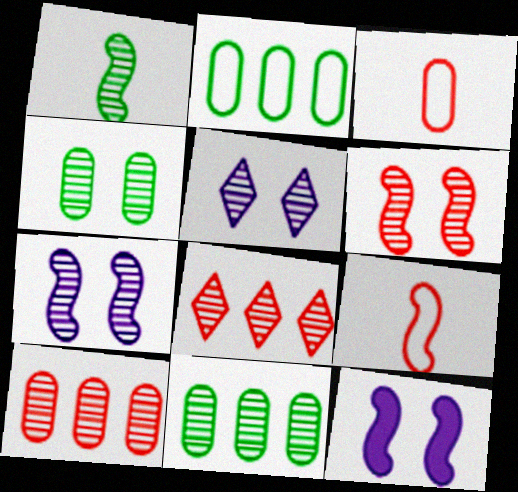[[1, 5, 10], 
[4, 5, 6]]